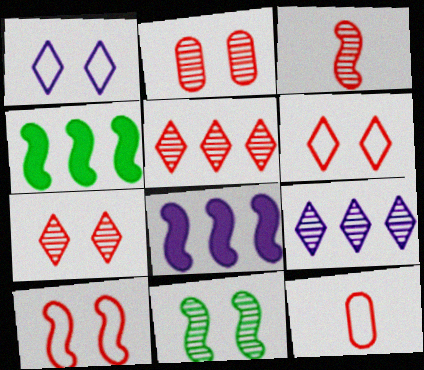[[2, 3, 5]]